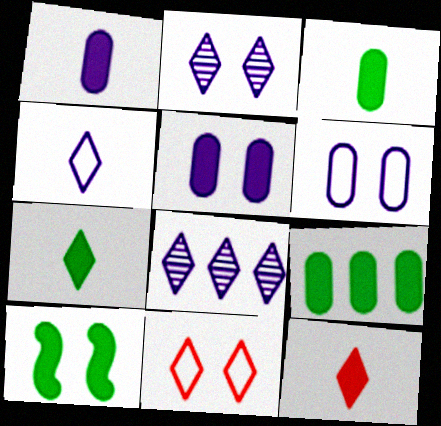[[7, 8, 11], 
[7, 9, 10]]